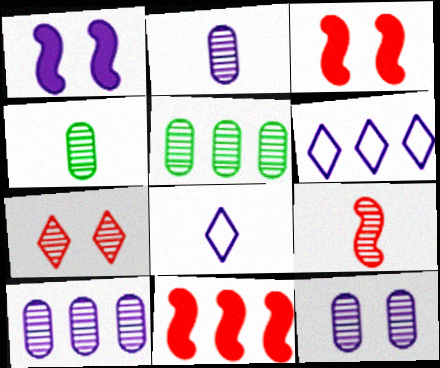[[1, 2, 6], 
[1, 8, 10], 
[2, 10, 12], 
[3, 4, 6], 
[3, 5, 8], 
[5, 6, 11]]